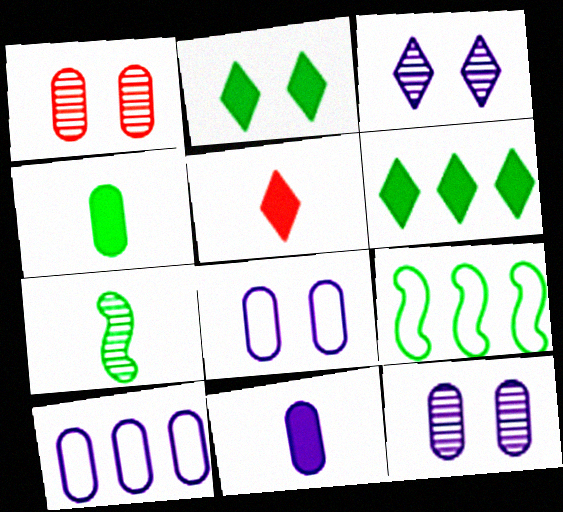[[1, 4, 10], 
[5, 9, 12], 
[10, 11, 12]]